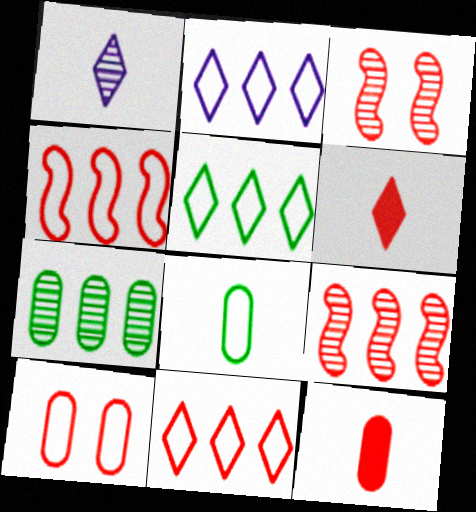[[1, 3, 7], 
[2, 5, 11], 
[3, 11, 12], 
[6, 9, 10]]